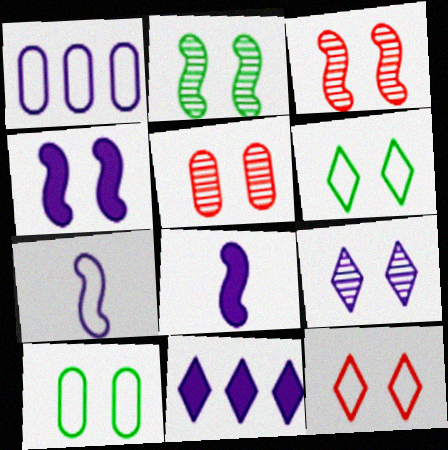[[1, 8, 9], 
[2, 5, 9], 
[4, 5, 6]]